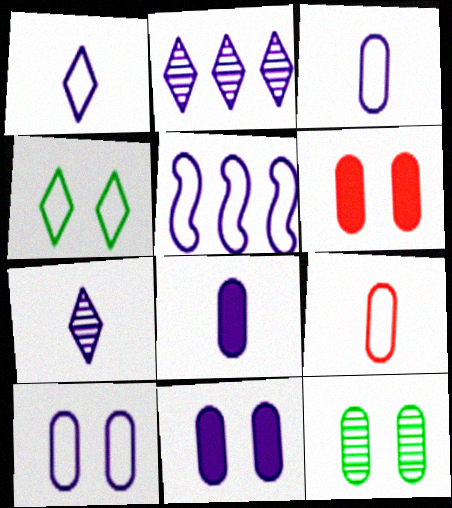[[1, 5, 10], 
[4, 5, 9], 
[5, 7, 11], 
[6, 10, 12]]